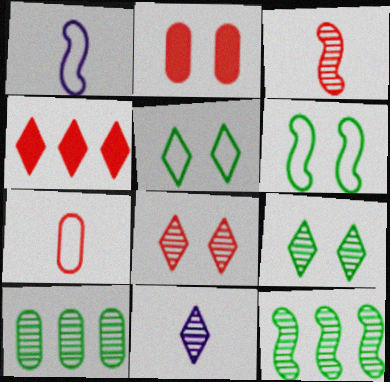[[4, 5, 11]]